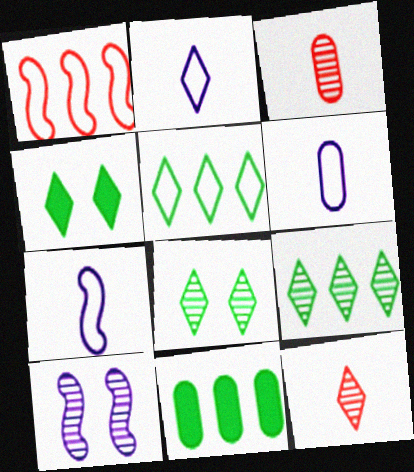[[2, 6, 7], 
[3, 9, 10]]